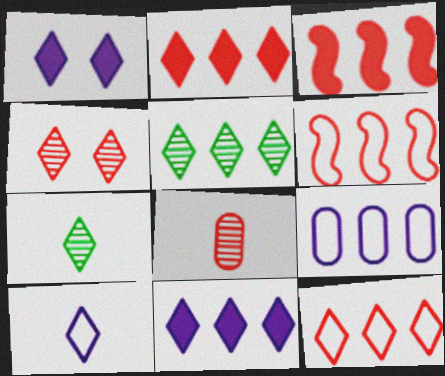[[1, 7, 12], 
[3, 5, 9], 
[5, 11, 12]]